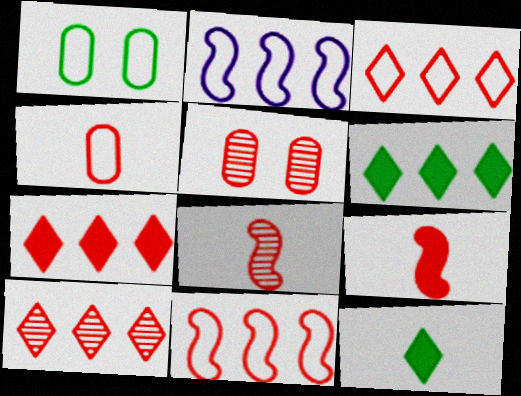[[2, 5, 12], 
[3, 5, 9], 
[3, 7, 10], 
[5, 8, 10]]